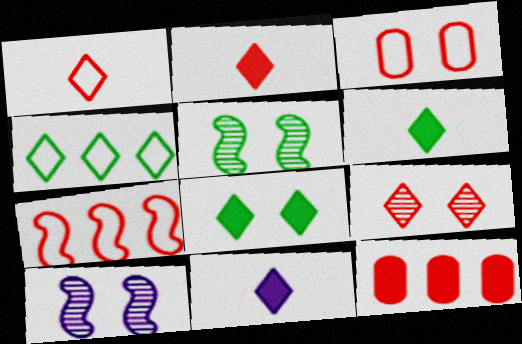[[1, 3, 7], 
[2, 6, 11], 
[3, 8, 10], 
[4, 9, 11]]